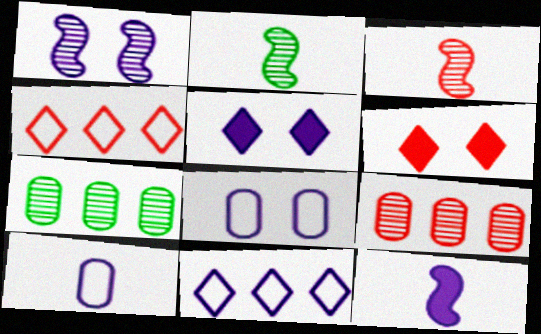[[1, 5, 8]]